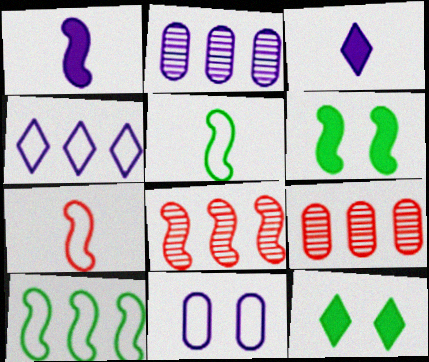[[2, 7, 12]]